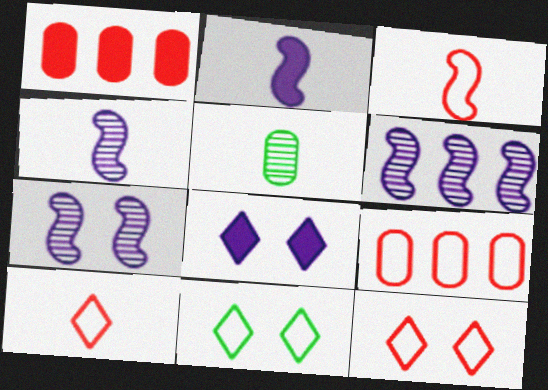[[1, 4, 11], 
[2, 5, 10], 
[3, 9, 12], 
[4, 6, 7]]